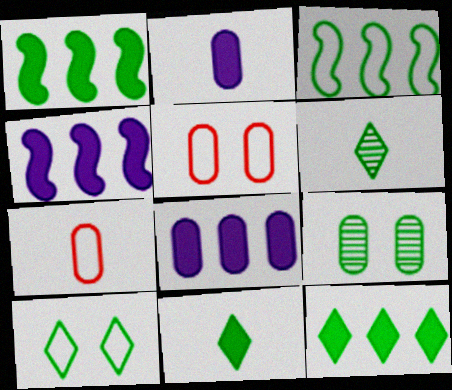[[3, 9, 11], 
[4, 5, 6], 
[6, 10, 12], 
[7, 8, 9]]